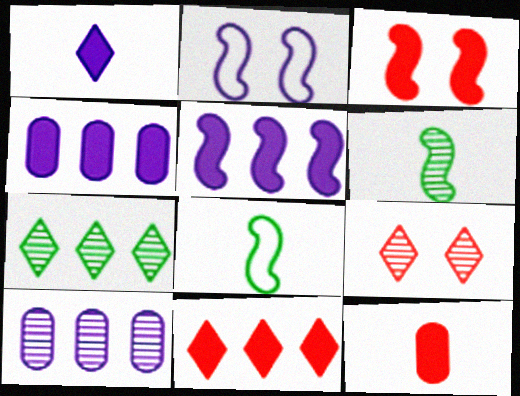[[1, 2, 10], 
[2, 7, 12], 
[3, 11, 12], 
[4, 8, 9], 
[6, 9, 10]]